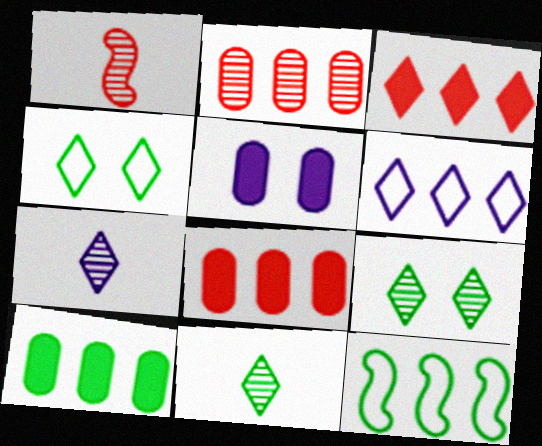[[3, 4, 7]]